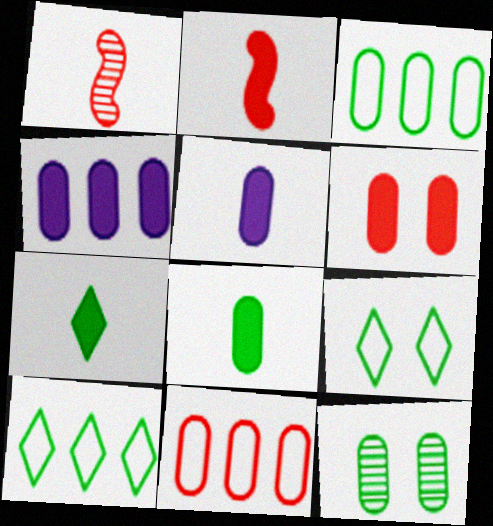[[1, 4, 9], 
[2, 5, 7], 
[3, 8, 12], 
[4, 6, 8], 
[5, 11, 12]]